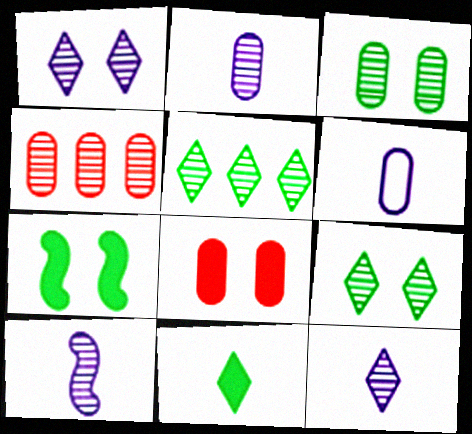[[2, 3, 4], 
[2, 10, 12], 
[4, 9, 10]]